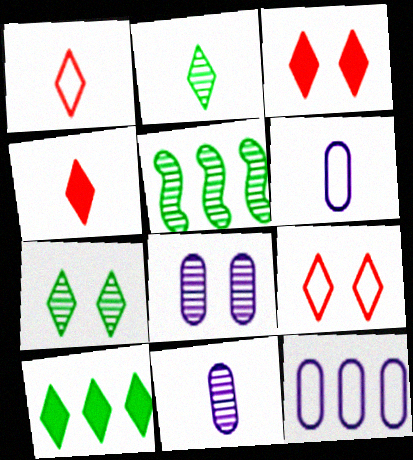[[3, 5, 6]]